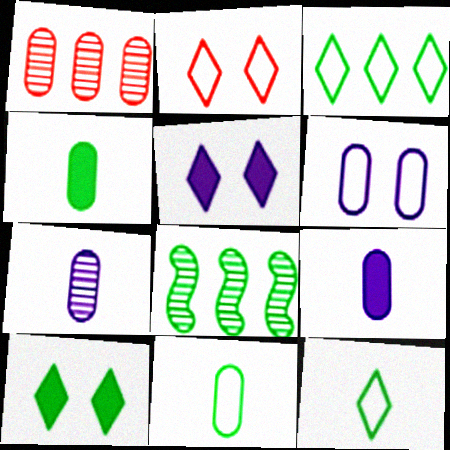[[1, 4, 6], 
[2, 8, 9], 
[8, 10, 11]]